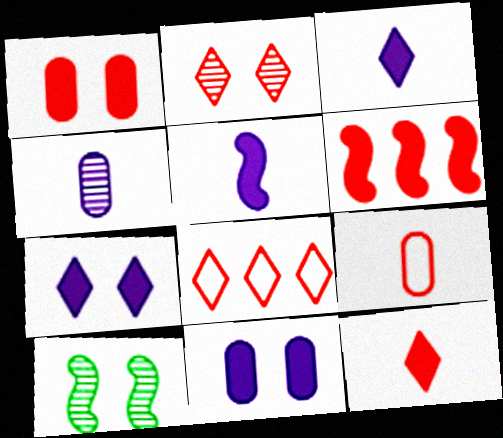[[1, 6, 12], 
[2, 6, 9], 
[2, 8, 12]]